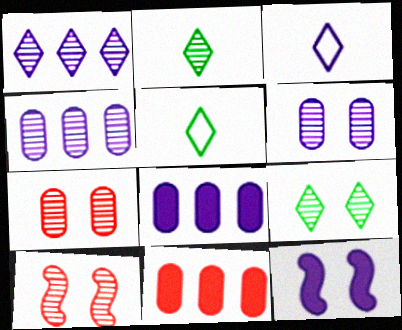[[2, 4, 10], 
[3, 4, 12], 
[5, 8, 10], 
[6, 9, 10]]